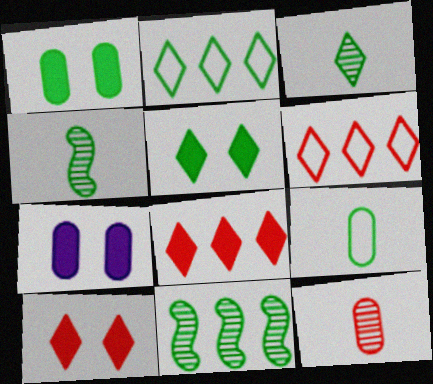[[1, 2, 4], 
[2, 3, 5], 
[4, 6, 7], 
[5, 9, 11]]